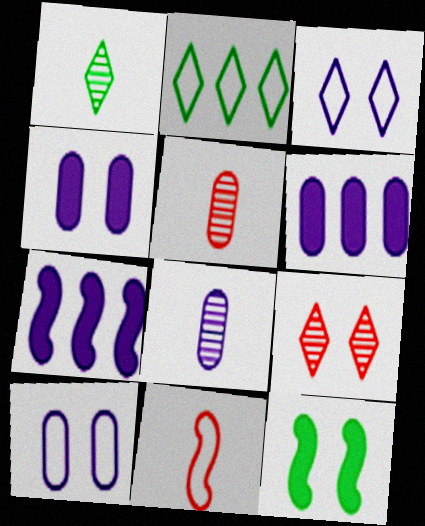[[2, 10, 11], 
[3, 7, 8], 
[6, 8, 10], 
[9, 10, 12]]